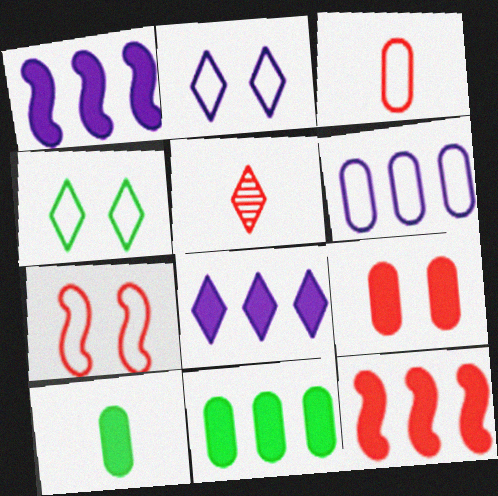[[4, 5, 8], 
[8, 11, 12]]